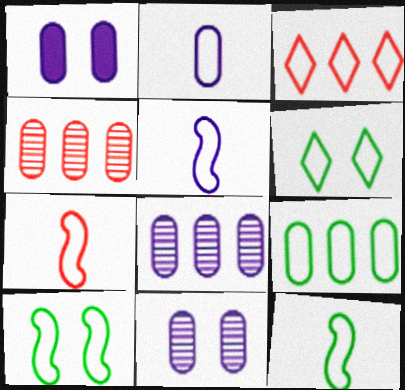[[1, 2, 8], 
[2, 3, 10], 
[5, 7, 12], 
[6, 9, 12]]